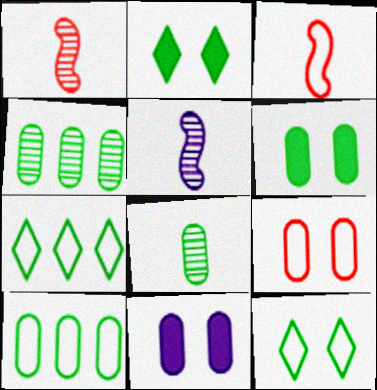[[1, 7, 11], 
[6, 8, 10]]